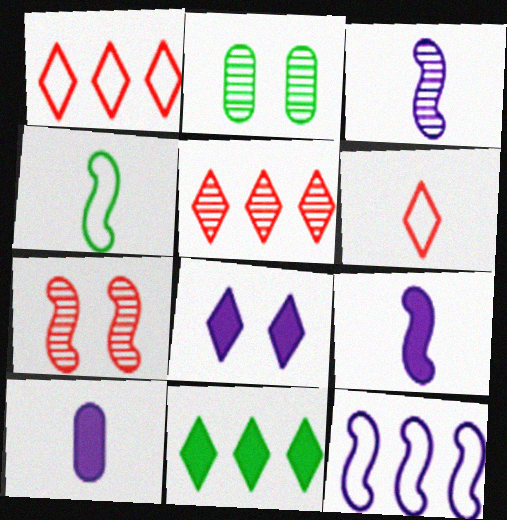[[1, 2, 9], 
[2, 3, 5], 
[2, 4, 11]]